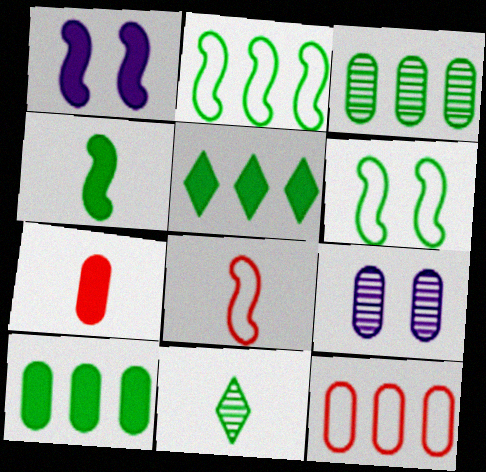[[1, 5, 7], 
[1, 11, 12], 
[2, 3, 5], 
[5, 8, 9], 
[6, 10, 11]]